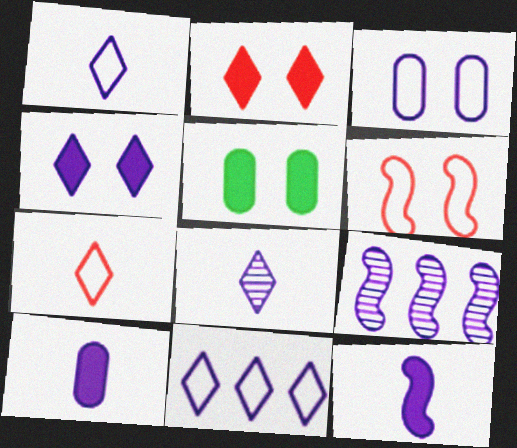[[4, 8, 11], 
[5, 7, 9]]